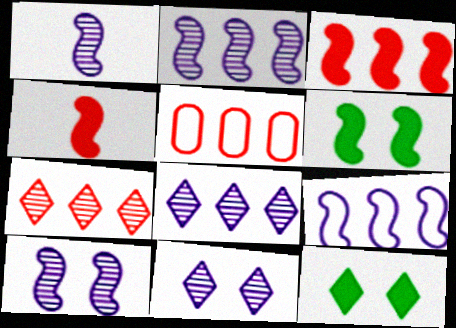[[1, 2, 10], 
[1, 5, 12], 
[3, 5, 7]]